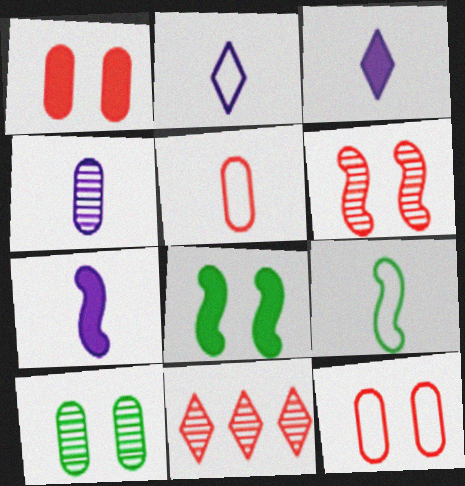[[2, 4, 7], 
[2, 5, 9]]